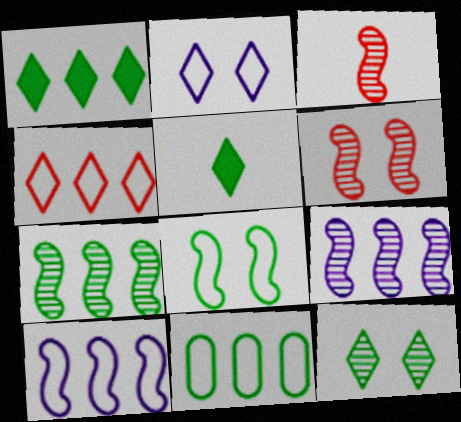[[1, 7, 11], 
[4, 10, 11]]